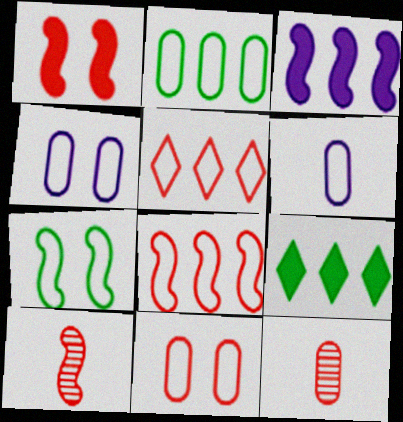[[1, 5, 12], 
[1, 8, 10], 
[2, 6, 11], 
[3, 7, 10], 
[4, 9, 10], 
[5, 6, 7]]